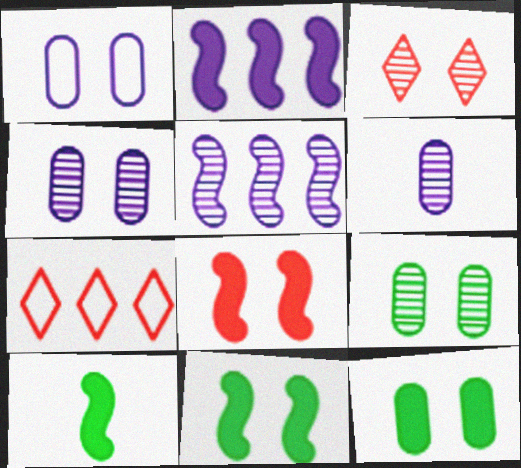[[1, 3, 11], 
[2, 8, 10], 
[4, 7, 10], 
[6, 7, 11]]